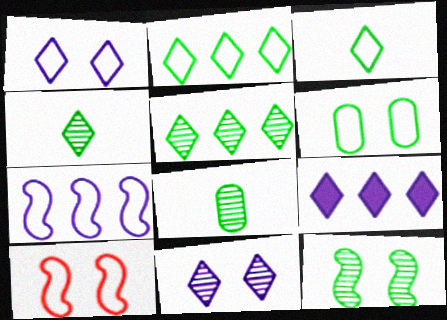[[1, 6, 10], 
[5, 8, 12], 
[8, 9, 10]]